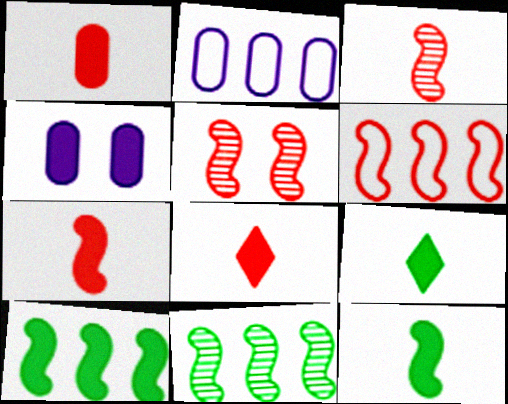[[1, 7, 8], 
[2, 5, 9], 
[4, 8, 10], 
[5, 6, 7]]